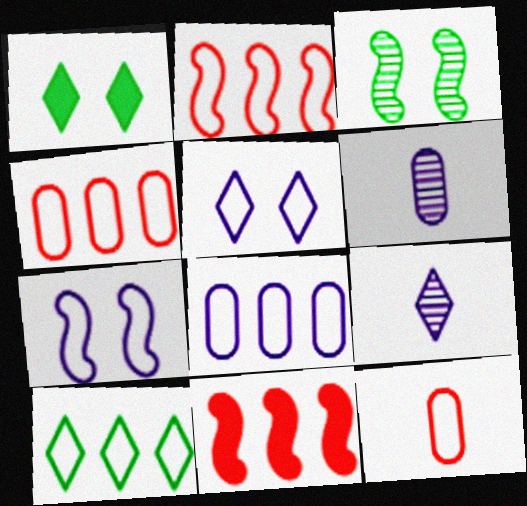[[1, 2, 6], 
[2, 8, 10], 
[7, 10, 12]]